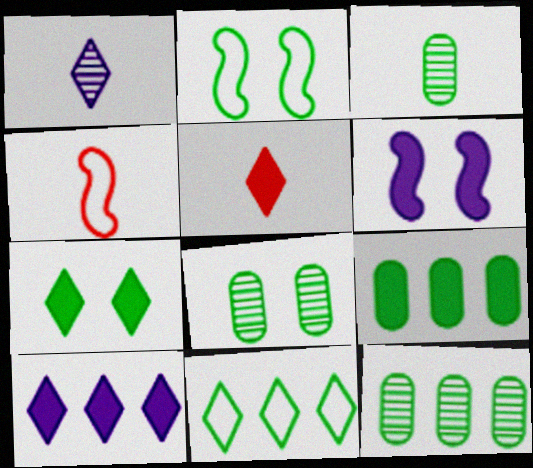[[2, 7, 8], 
[3, 8, 12], 
[4, 8, 10], 
[5, 6, 9], 
[5, 7, 10]]